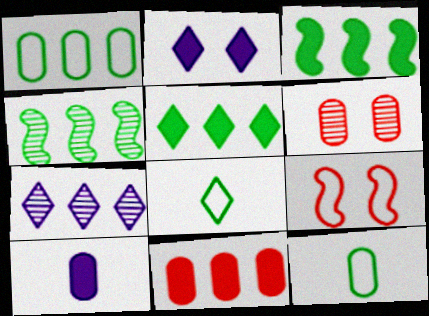[[1, 4, 5], 
[1, 6, 10]]